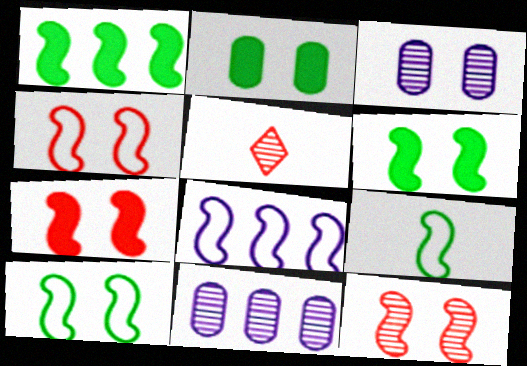[[2, 5, 8], 
[4, 7, 12], 
[4, 8, 9]]